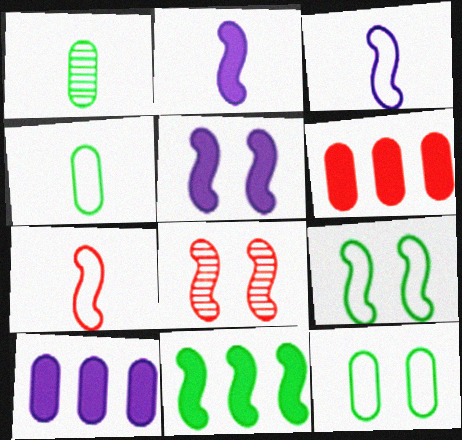[[3, 8, 11], 
[5, 8, 9]]